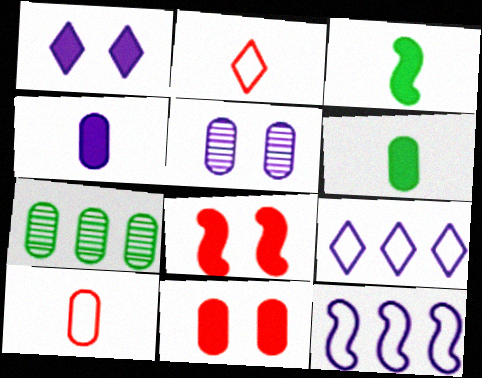[]